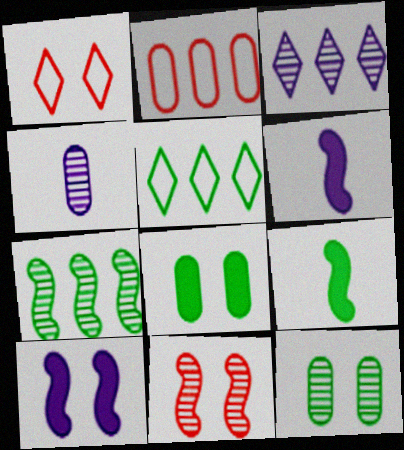[[1, 10, 12], 
[2, 4, 8], 
[5, 9, 12]]